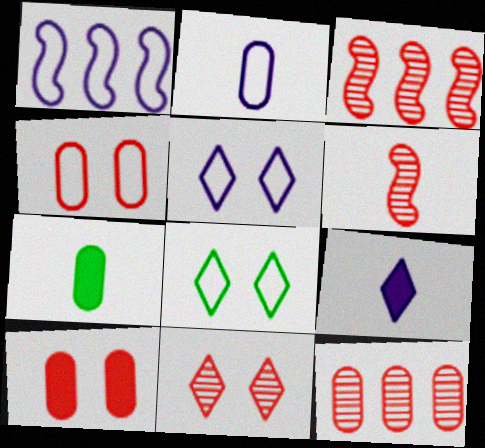[[1, 2, 5], 
[1, 7, 11], 
[3, 5, 7], 
[6, 11, 12]]